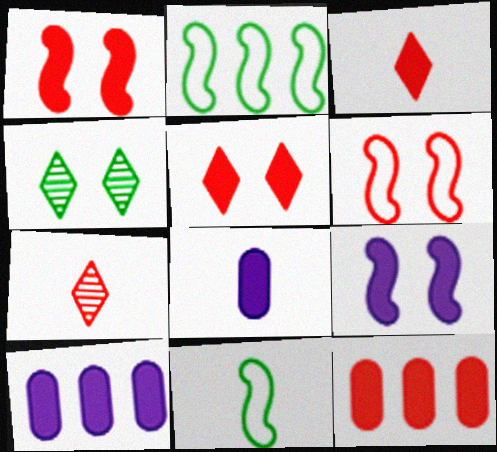[[1, 3, 12], 
[6, 7, 12], 
[7, 8, 11]]